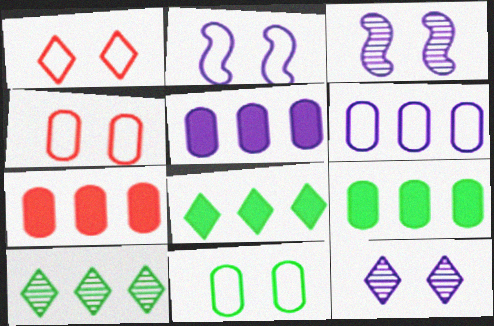[[1, 2, 11], 
[5, 7, 9]]